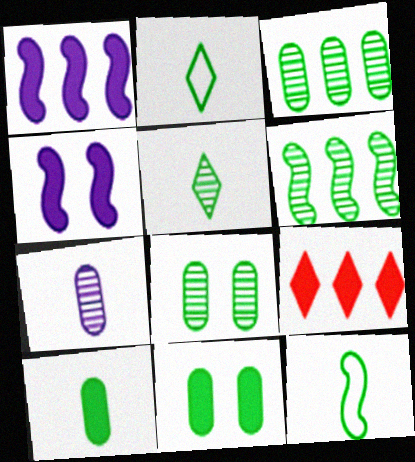[[2, 6, 11], 
[4, 9, 10], 
[5, 6, 8], 
[5, 10, 12]]